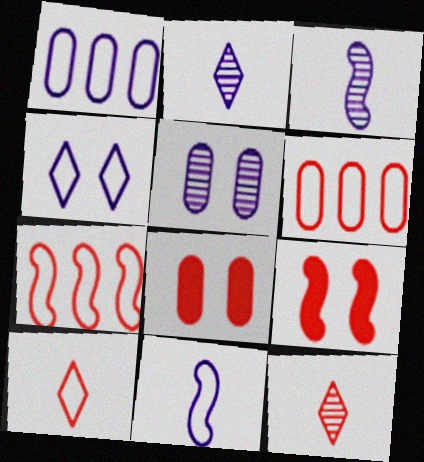[[1, 4, 11], 
[6, 9, 12], 
[7, 8, 12]]